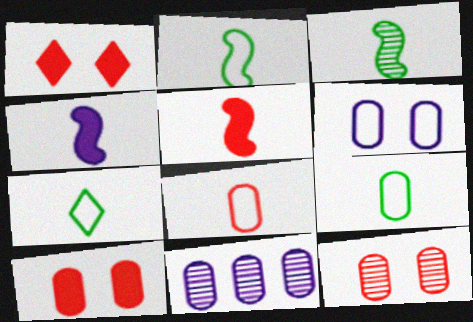[[1, 2, 11], 
[2, 7, 9], 
[9, 10, 11]]